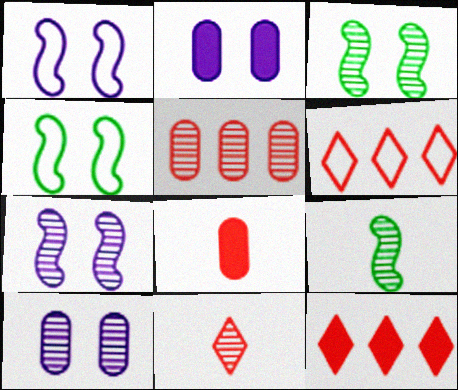[[2, 6, 9]]